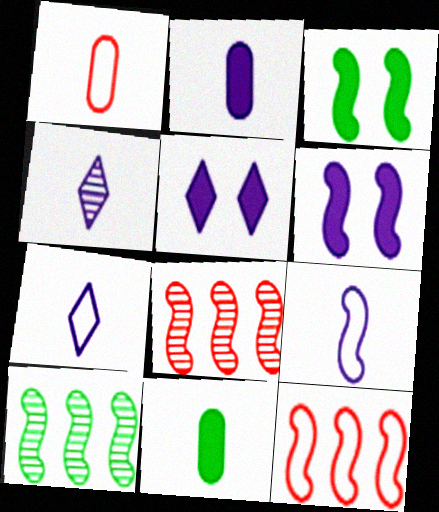[[1, 5, 10], 
[2, 4, 9], 
[3, 8, 9]]